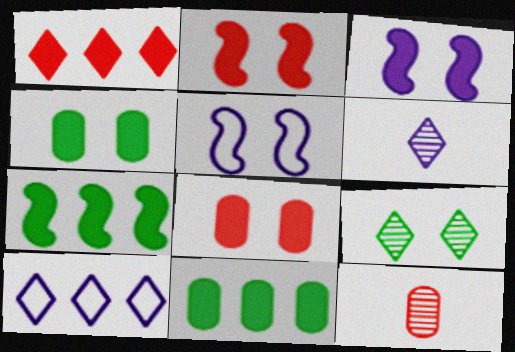[[5, 8, 9]]